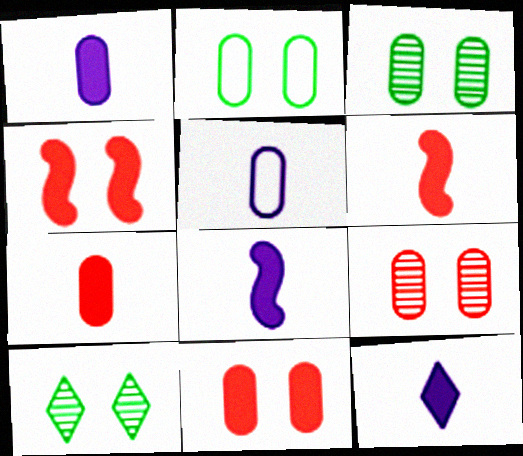[[1, 8, 12]]